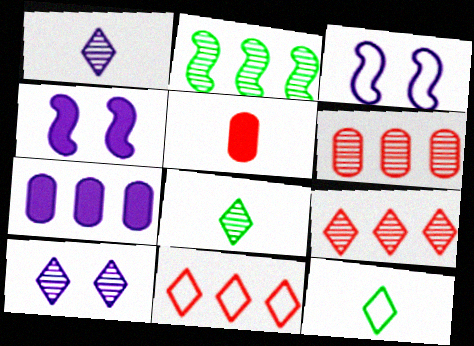[[1, 3, 7], 
[2, 7, 11], 
[4, 6, 12], 
[8, 9, 10]]